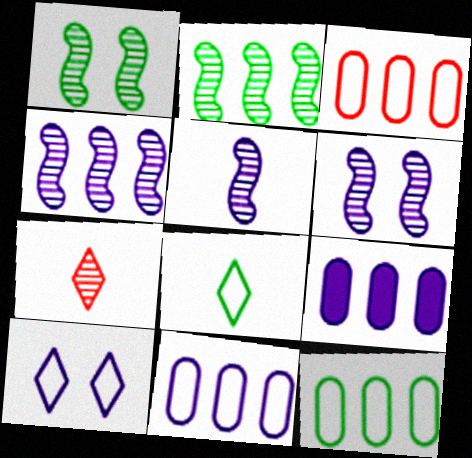[[3, 11, 12], 
[4, 5, 6], 
[5, 9, 10]]